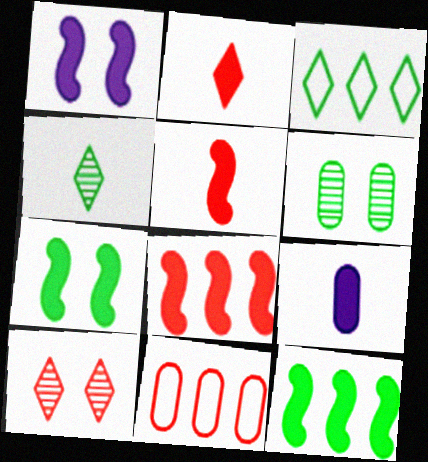[[1, 4, 11], 
[1, 5, 12], 
[5, 10, 11], 
[6, 9, 11]]